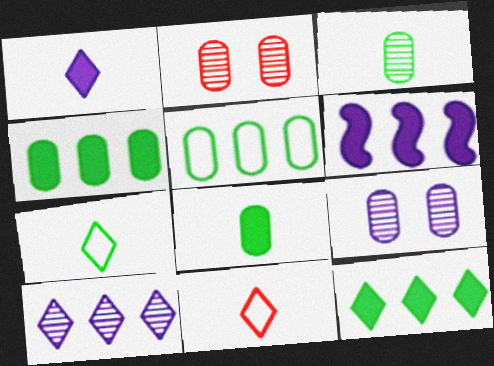[[2, 6, 7]]